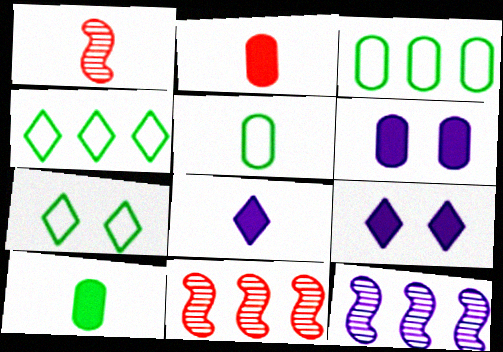[[1, 3, 9], 
[1, 4, 6], 
[1, 5, 8], 
[2, 7, 12], 
[5, 9, 11]]